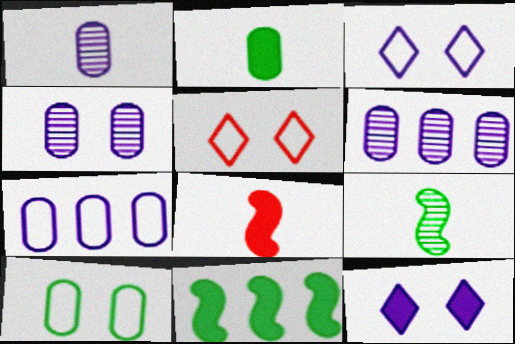[[1, 4, 6], 
[1, 5, 11]]